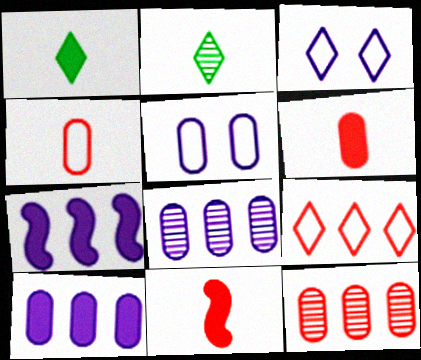[]